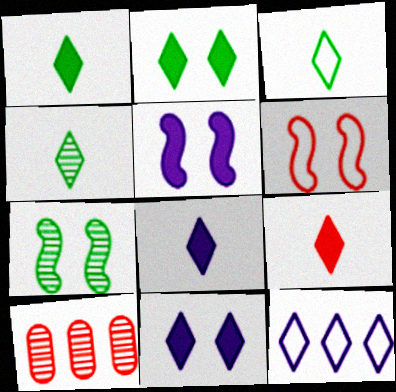[[1, 3, 4], 
[1, 8, 9], 
[3, 5, 10], 
[5, 6, 7], 
[6, 9, 10]]